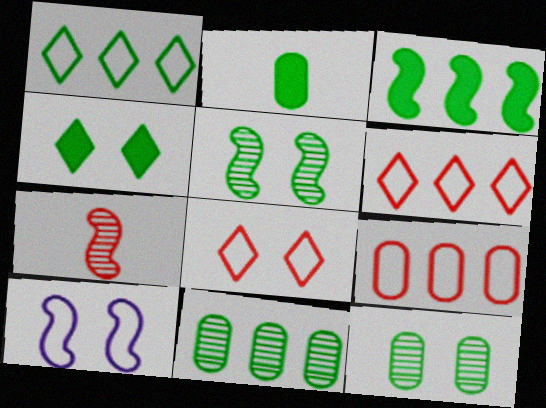[[1, 2, 5], 
[1, 3, 11], 
[2, 3, 4], 
[3, 7, 10]]